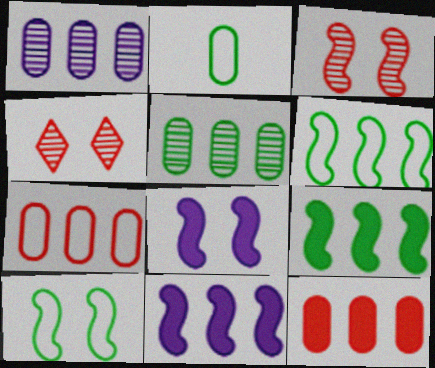[[2, 4, 11], 
[3, 8, 10]]